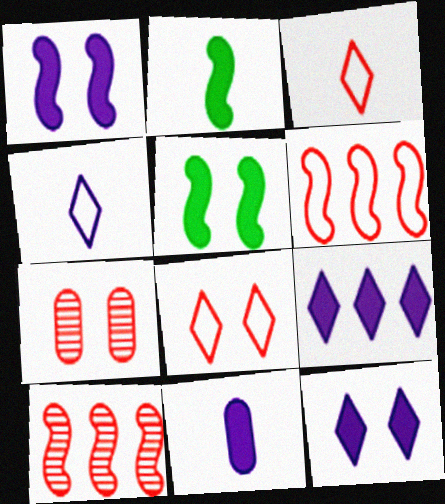[[1, 9, 11]]